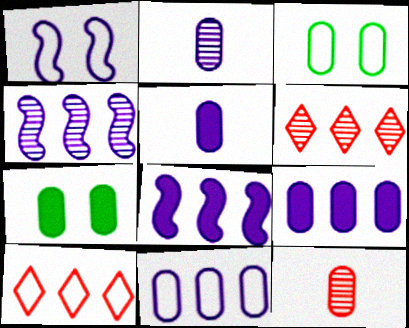[[3, 9, 12], 
[7, 11, 12]]